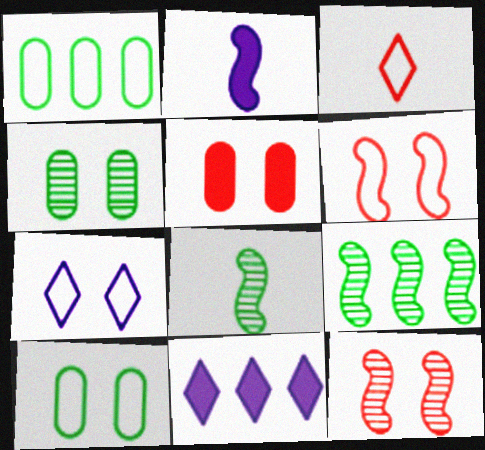[[2, 6, 9], 
[6, 7, 10]]